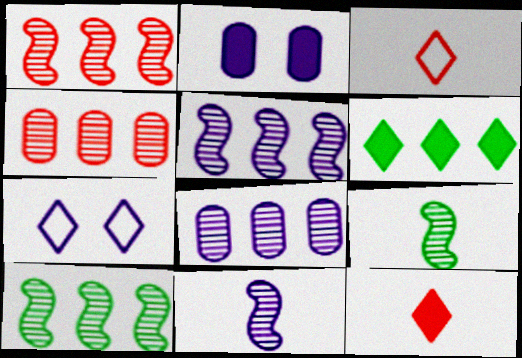[[1, 5, 10], 
[2, 3, 10]]